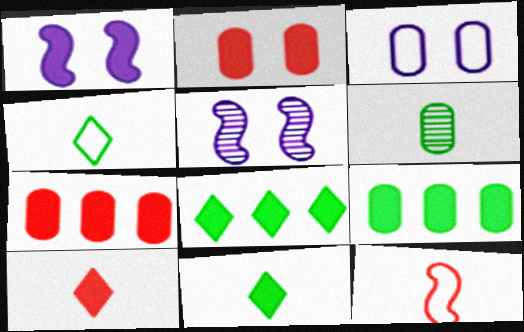[[1, 7, 11], 
[1, 9, 10], 
[3, 6, 7], 
[4, 5, 7]]